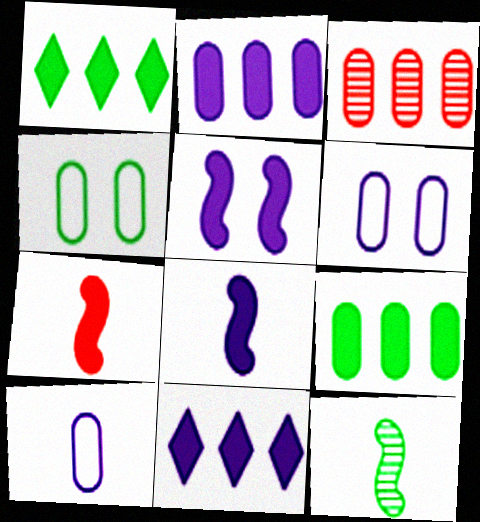[[1, 4, 12]]